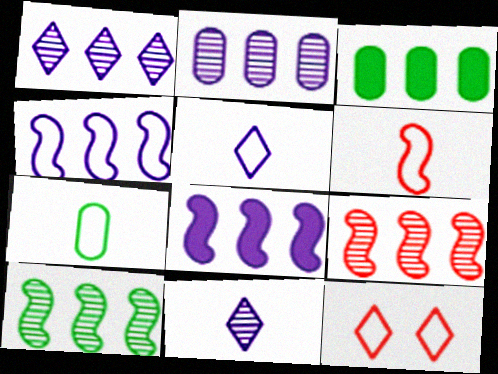[[4, 7, 12], 
[5, 6, 7]]